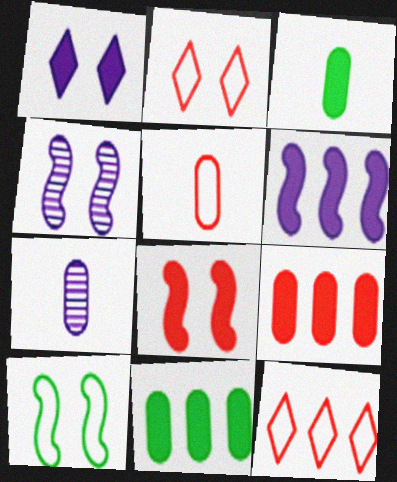[[3, 4, 12], 
[3, 5, 7], 
[4, 8, 10]]